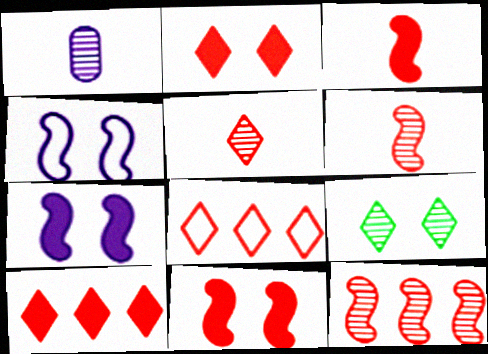[[1, 9, 12], 
[2, 5, 8]]